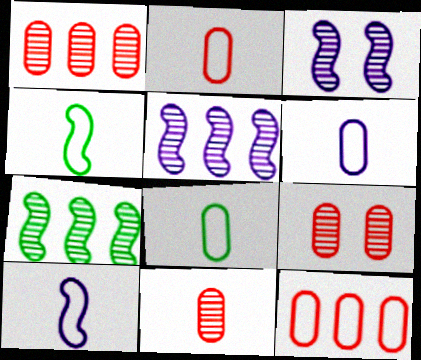[[1, 9, 11], 
[2, 6, 8]]